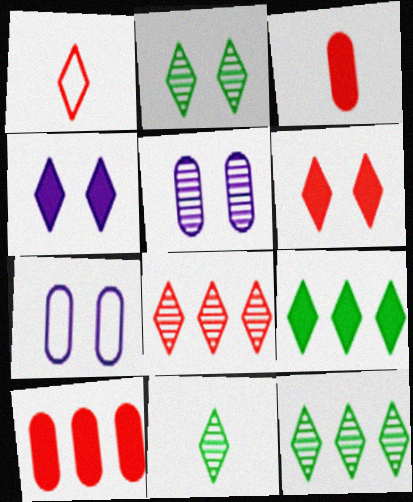[[1, 4, 12], 
[1, 6, 8], 
[2, 11, 12]]